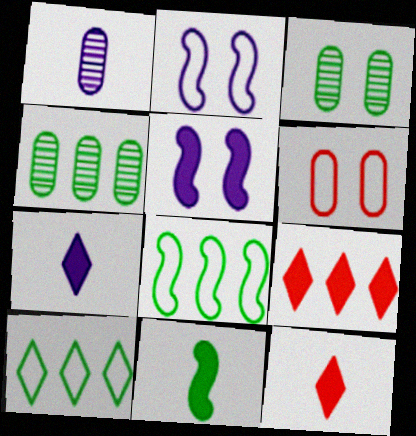[[2, 4, 12], 
[3, 10, 11]]